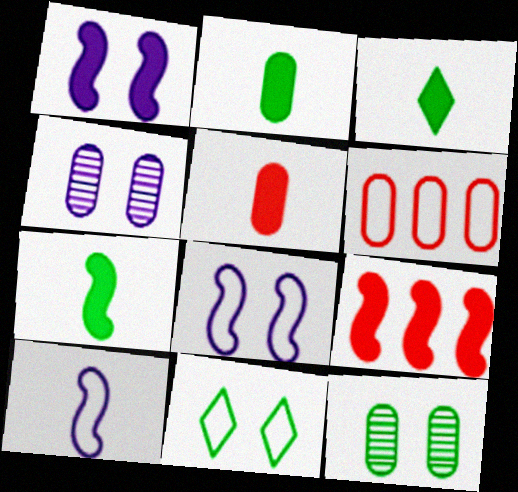[[1, 7, 9], 
[2, 3, 7], 
[2, 4, 6], 
[6, 10, 11]]